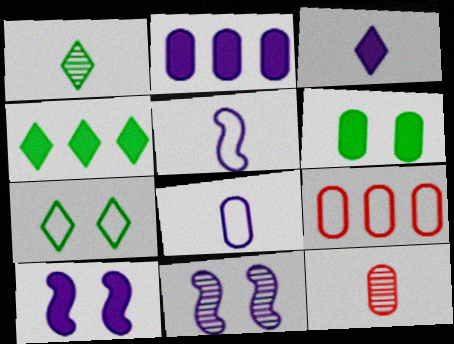[[1, 4, 7], 
[1, 9, 10], 
[2, 3, 10], 
[5, 7, 9]]